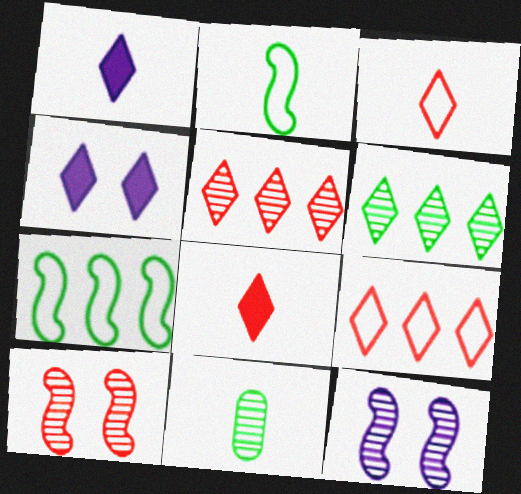[[3, 4, 6], 
[5, 11, 12]]